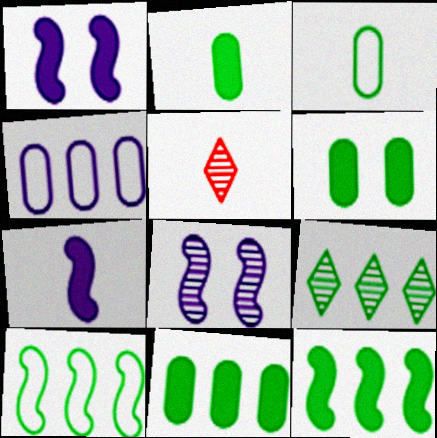[[2, 6, 11], 
[3, 5, 7], 
[9, 10, 11]]